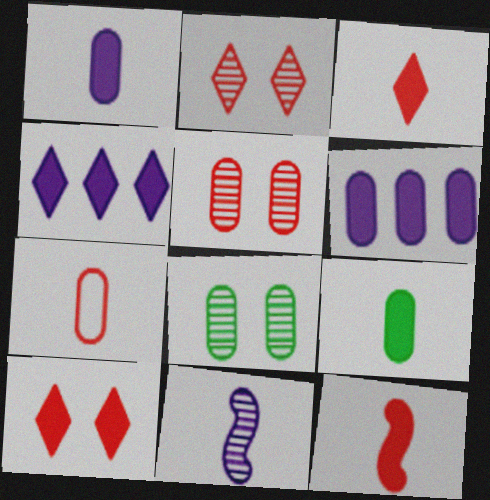[[6, 7, 8]]